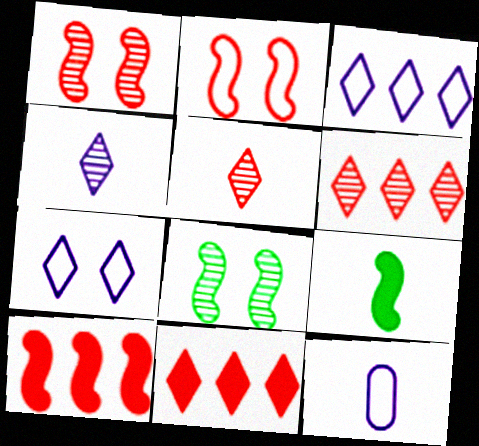[[5, 9, 12], 
[8, 11, 12]]